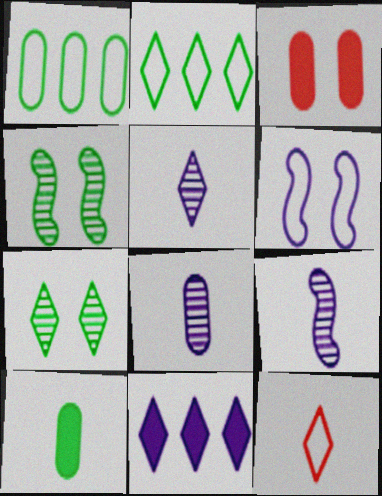[[1, 3, 8], 
[1, 6, 12], 
[2, 3, 9], 
[2, 4, 10], 
[3, 6, 7], 
[5, 8, 9], 
[6, 8, 11], 
[7, 11, 12], 
[9, 10, 12]]